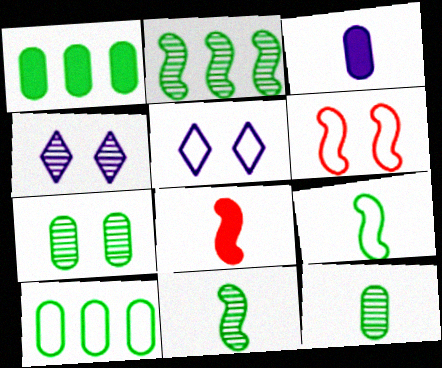[[4, 8, 10]]